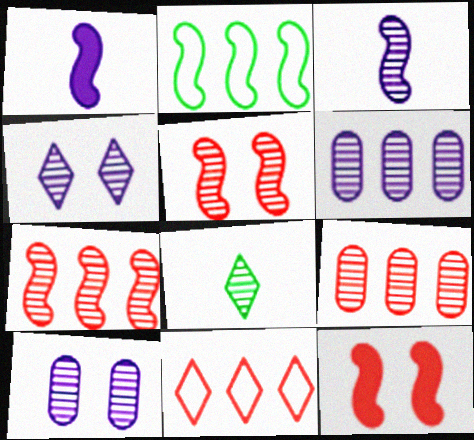[[1, 2, 5], 
[2, 3, 12], 
[3, 4, 6], 
[5, 6, 8], 
[7, 8, 10]]